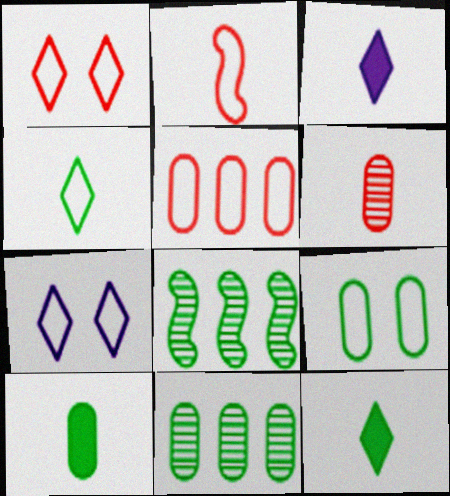[[1, 2, 5], 
[8, 9, 12], 
[9, 10, 11]]